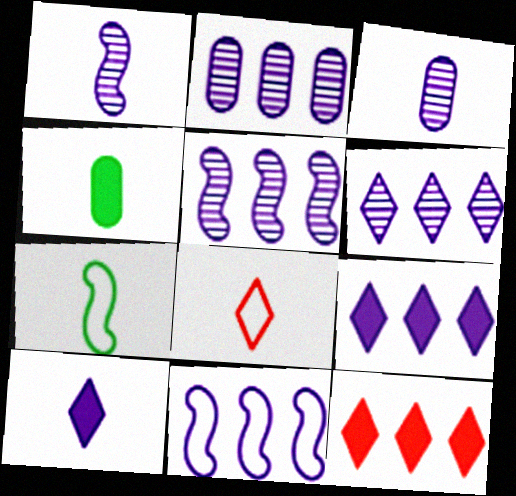[[1, 4, 8], 
[2, 5, 6], 
[2, 9, 11]]